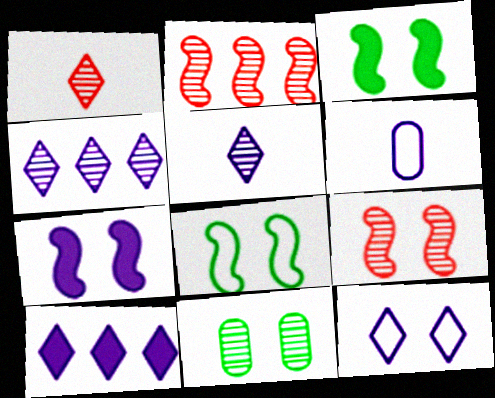[[2, 5, 11], 
[4, 6, 7], 
[5, 10, 12], 
[7, 8, 9]]